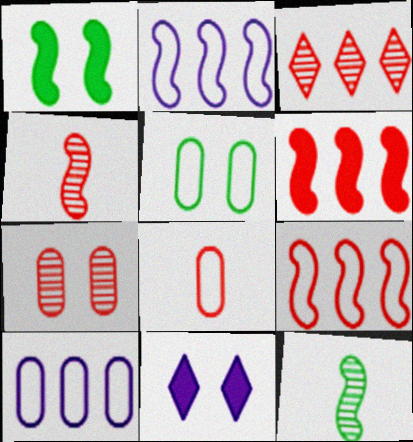[[1, 2, 4], 
[3, 4, 7], 
[5, 8, 10]]